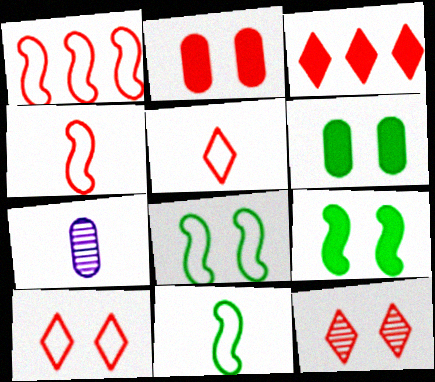[[3, 5, 12], 
[3, 7, 8]]